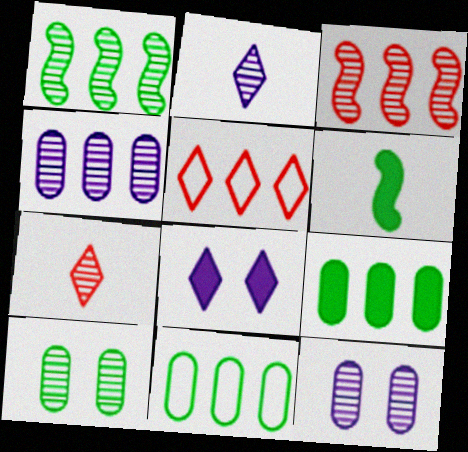[[1, 7, 12], 
[2, 3, 10], 
[5, 6, 12]]